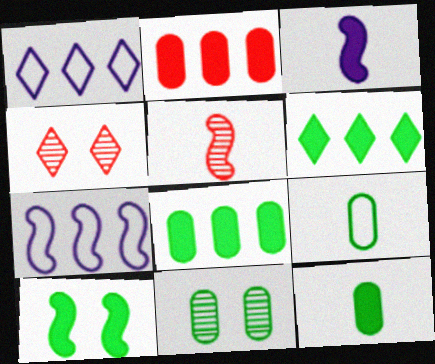[[4, 7, 12], 
[5, 7, 10], 
[6, 10, 12], 
[8, 9, 11]]